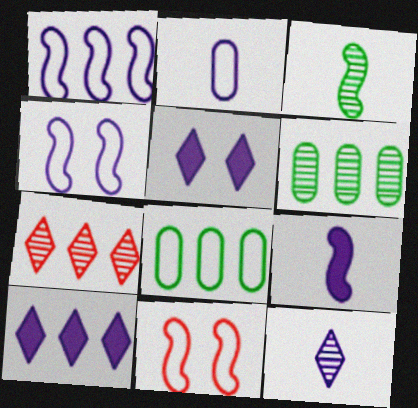[[2, 9, 12]]